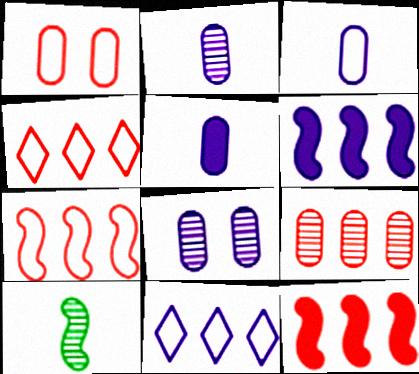[[2, 3, 5], 
[4, 9, 12]]